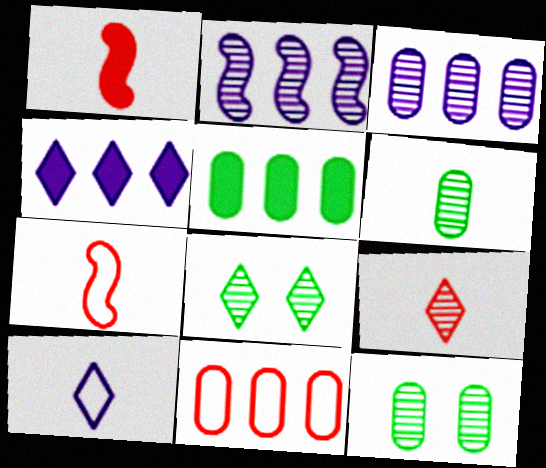[[1, 6, 10], 
[2, 9, 12], 
[3, 5, 11], 
[4, 7, 12]]